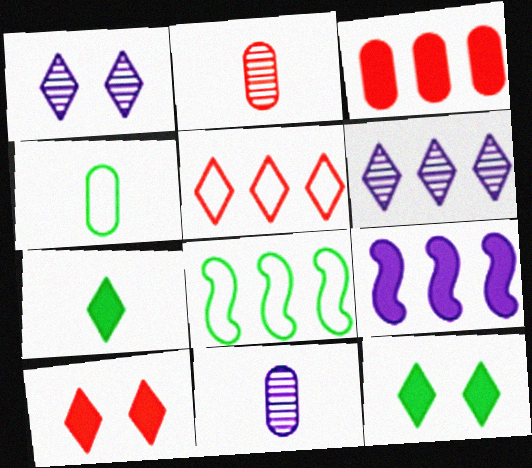[[1, 5, 7], 
[3, 6, 8], 
[8, 10, 11]]